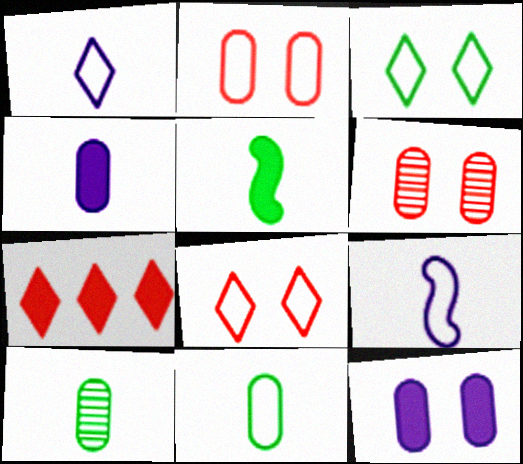[[5, 7, 12]]